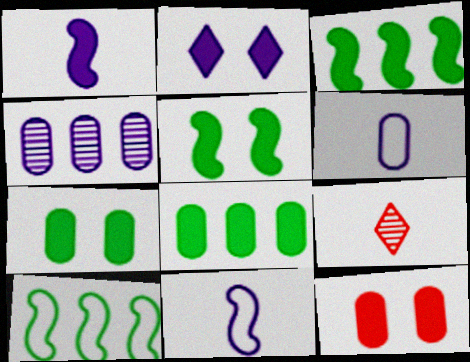[[2, 4, 11], 
[2, 5, 12]]